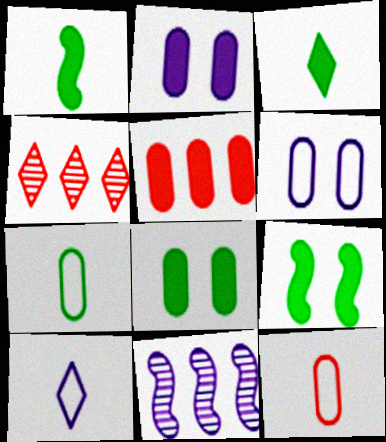[[1, 4, 6], 
[2, 10, 11]]